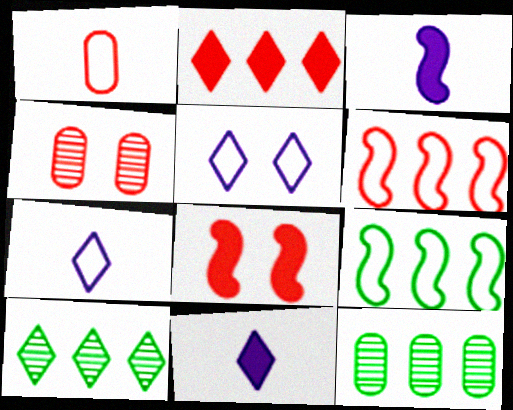[[1, 5, 9], 
[4, 9, 11], 
[7, 8, 12]]